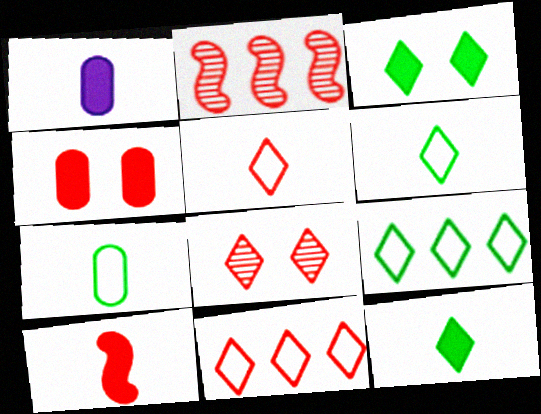[[1, 10, 12], 
[2, 4, 5]]